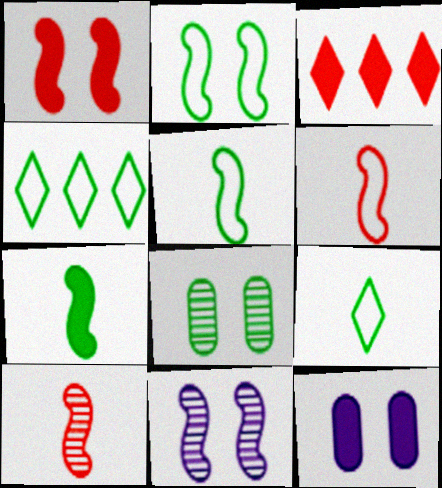[[1, 2, 11], 
[3, 7, 12], 
[4, 7, 8], 
[4, 10, 12]]